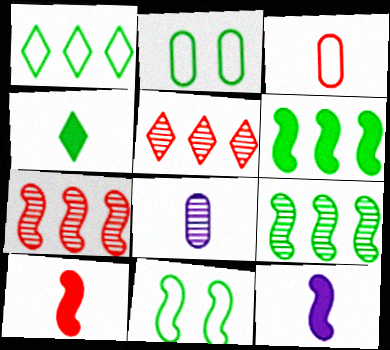[[2, 4, 9], 
[2, 5, 12], 
[7, 11, 12]]